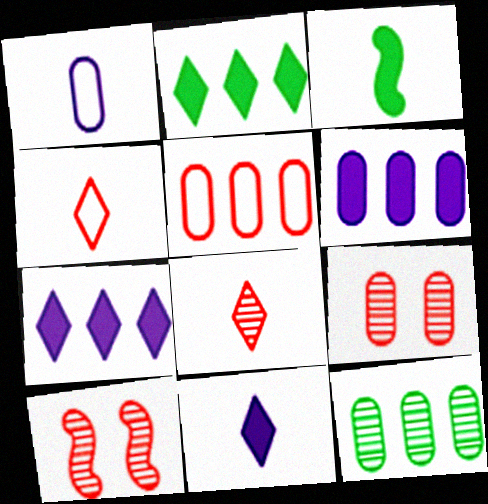[[1, 2, 10], 
[1, 3, 8], 
[5, 6, 12]]